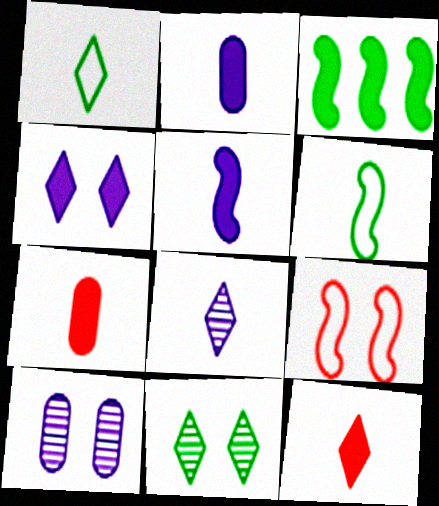[[1, 8, 12], 
[3, 4, 7], 
[6, 7, 8]]